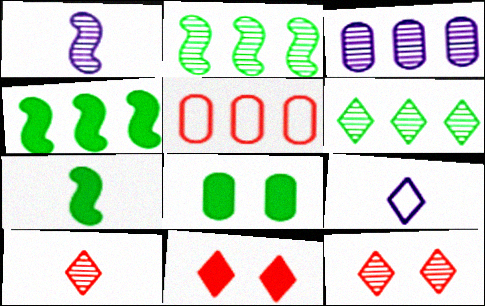[[6, 9, 11]]